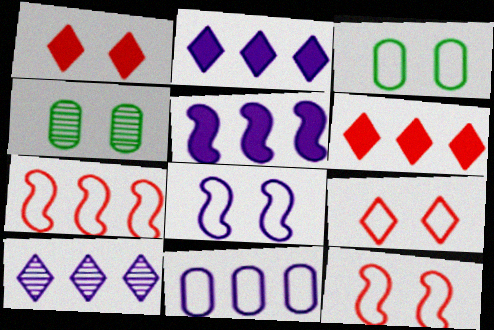[[1, 4, 8], 
[3, 8, 9], 
[5, 10, 11]]